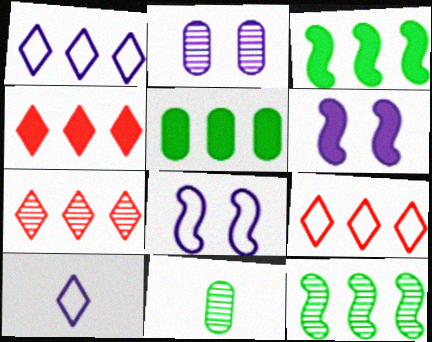[[4, 7, 9], 
[4, 8, 11], 
[6, 9, 11]]